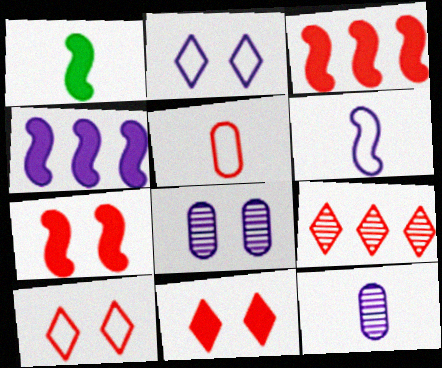[[1, 4, 7], 
[2, 4, 12], 
[5, 7, 9]]